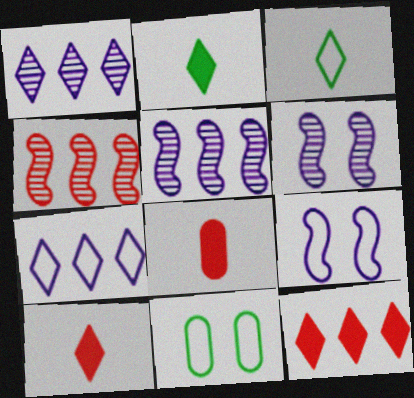[[5, 10, 11]]